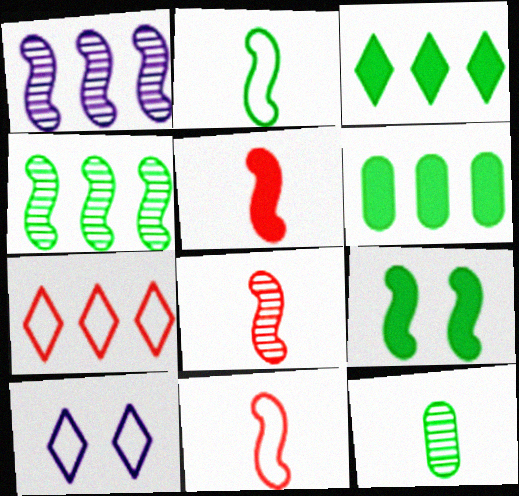[[1, 6, 7], 
[1, 9, 11], 
[2, 4, 9], 
[5, 8, 11], 
[6, 8, 10]]